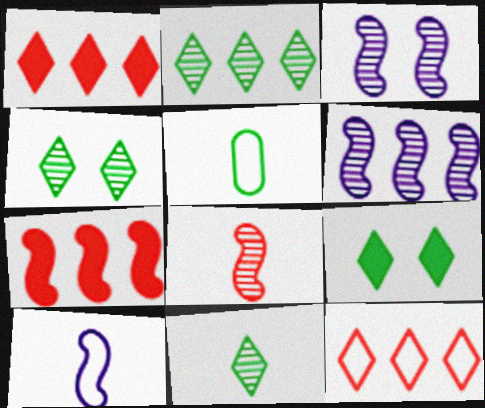[[1, 3, 5], 
[2, 4, 11]]